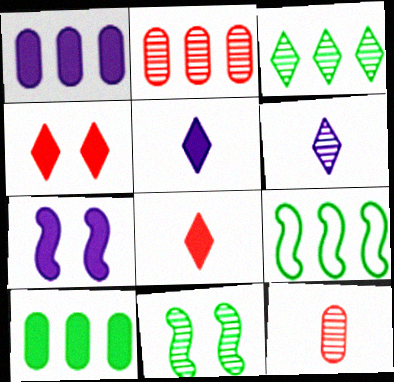[[1, 5, 7], 
[2, 6, 11], 
[3, 9, 10], 
[7, 8, 10]]